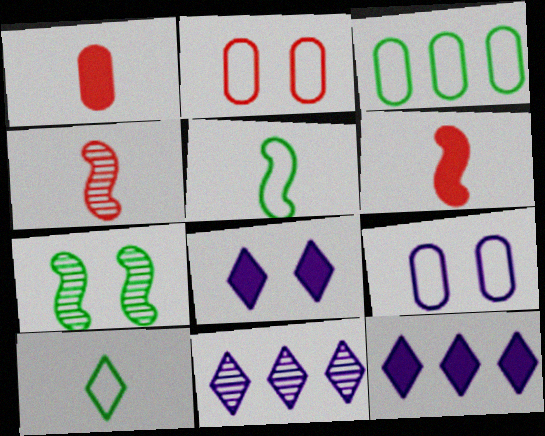[[2, 7, 8], 
[3, 4, 8]]